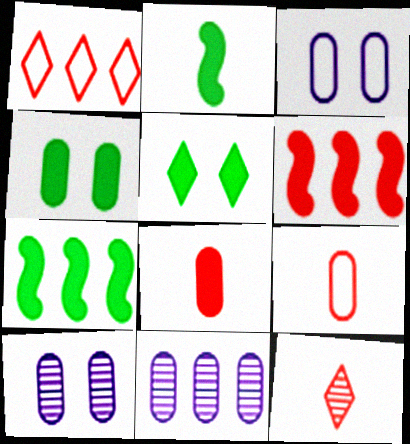[[1, 2, 10], 
[1, 7, 11], 
[3, 7, 12], 
[4, 9, 11]]